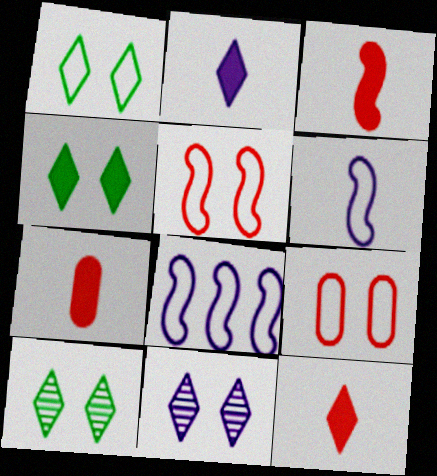[[1, 4, 10], 
[3, 7, 12], 
[7, 8, 10]]